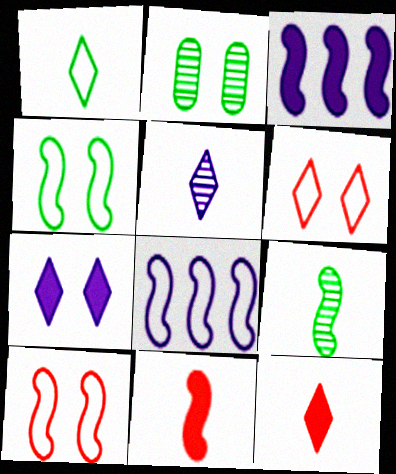[[1, 5, 12], 
[2, 7, 10], 
[2, 8, 12], 
[3, 9, 10]]